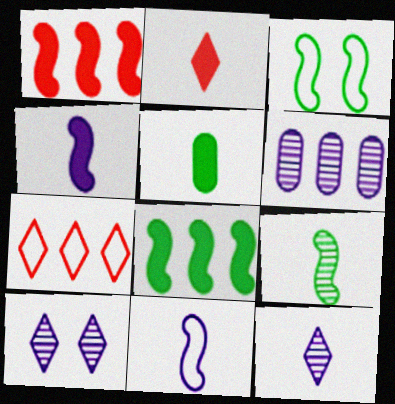[[2, 3, 6], 
[2, 4, 5], 
[3, 8, 9], 
[6, 7, 8]]